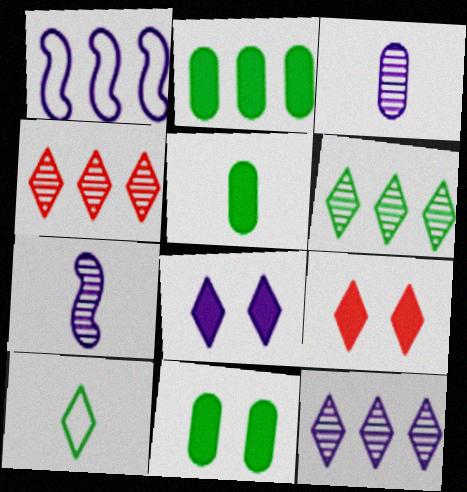[[1, 2, 4], 
[1, 3, 8], 
[2, 5, 11], 
[4, 6, 12], 
[4, 8, 10], 
[9, 10, 12]]